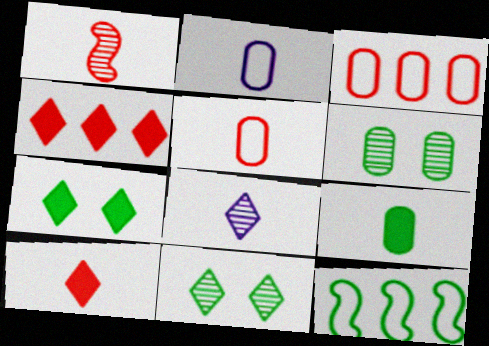[[1, 5, 10], 
[9, 11, 12]]